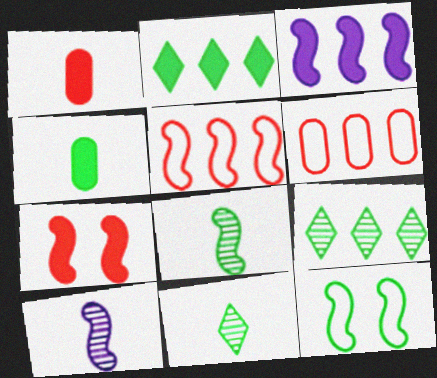[[3, 6, 9], 
[4, 9, 12]]